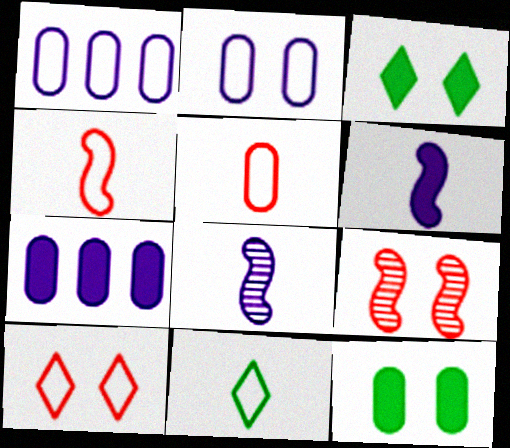[[2, 3, 9], 
[7, 9, 11]]